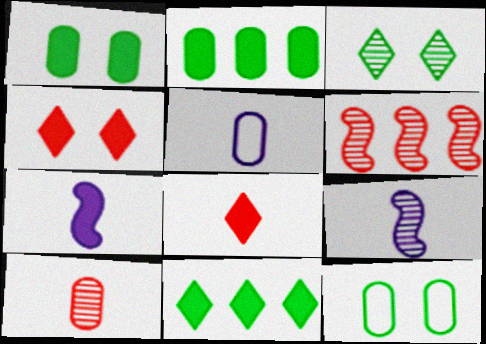[[2, 4, 7]]